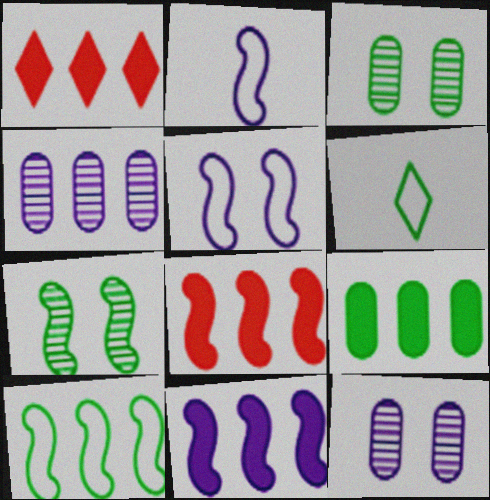[[1, 2, 3], 
[1, 4, 10], 
[1, 9, 11], 
[2, 7, 8], 
[6, 7, 9], 
[6, 8, 12]]